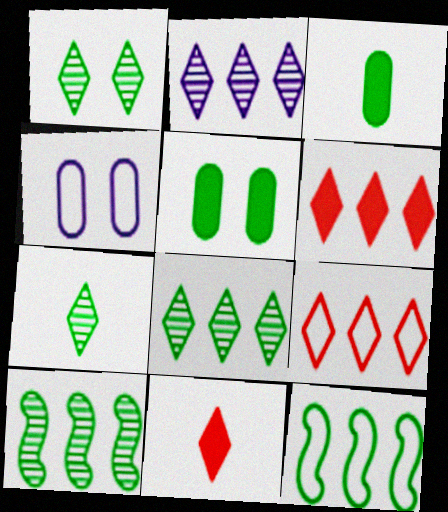[[1, 3, 12], 
[1, 7, 8], 
[4, 10, 11], 
[5, 7, 12]]